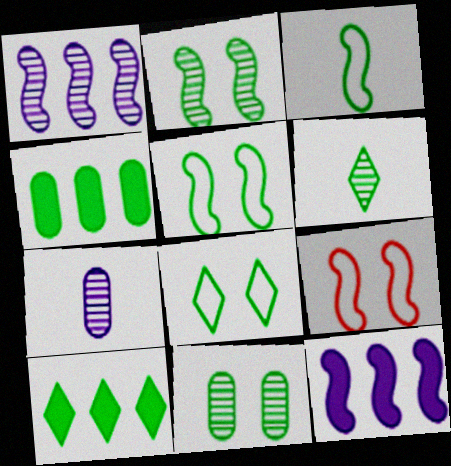[[3, 10, 11], 
[4, 5, 6], 
[6, 8, 10], 
[7, 9, 10]]